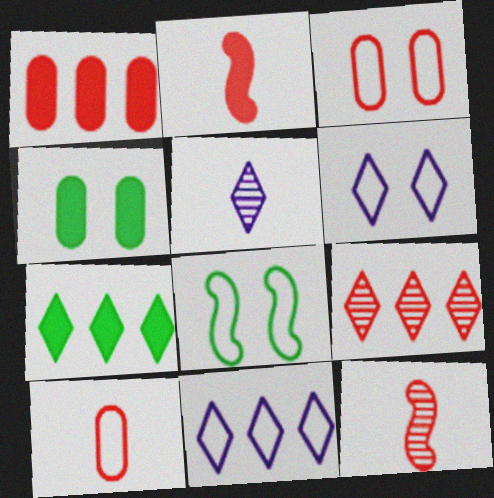[[1, 5, 8], 
[2, 3, 9], 
[3, 6, 8], 
[4, 11, 12], 
[7, 9, 11], 
[8, 10, 11]]